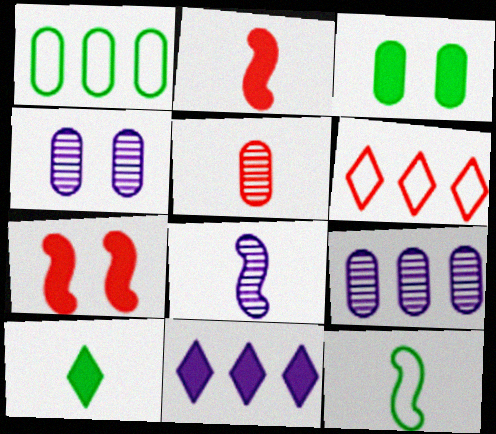[[2, 3, 11], 
[2, 8, 12], 
[3, 6, 8], 
[5, 6, 7]]